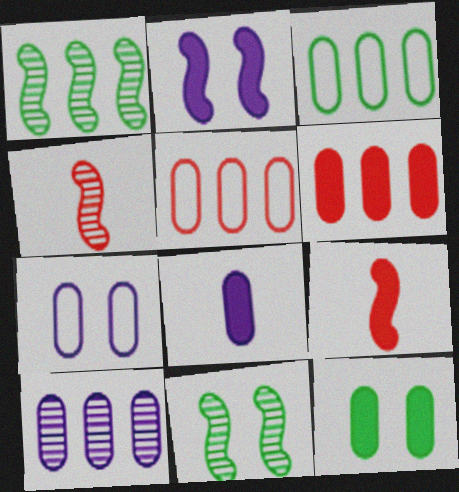[[3, 6, 10], 
[6, 8, 12], 
[7, 8, 10]]